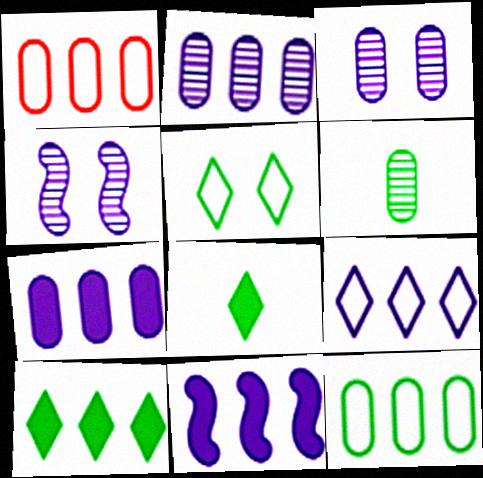[[1, 4, 8], 
[2, 9, 11]]